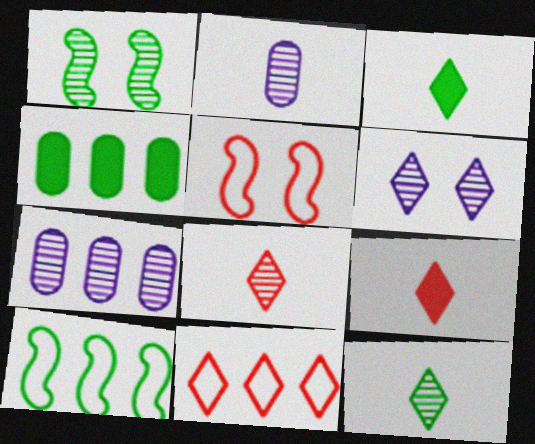[[1, 7, 8], 
[3, 5, 7], 
[3, 6, 11]]